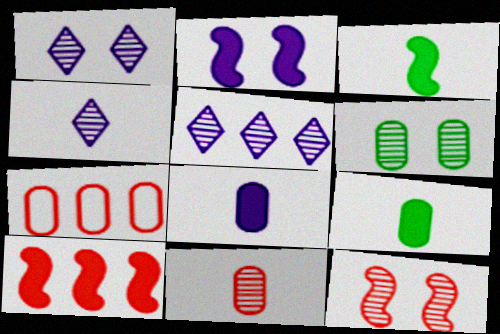[[1, 3, 7], 
[1, 4, 5], 
[1, 6, 12], 
[2, 3, 10], 
[6, 7, 8]]